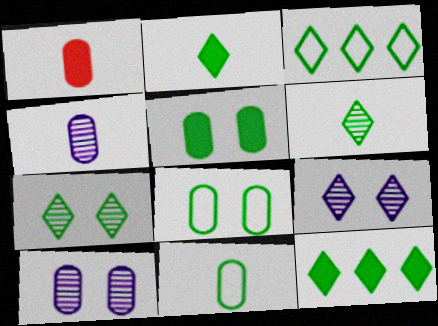[[1, 4, 11], 
[2, 3, 7]]